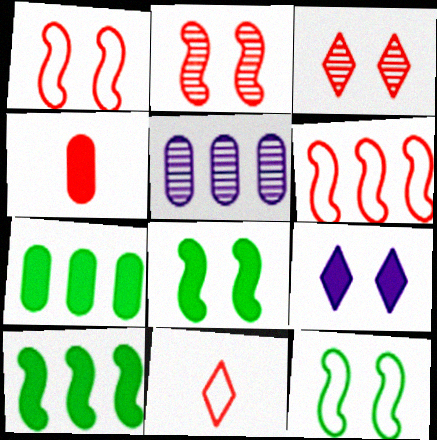[[3, 4, 6], 
[4, 9, 10], 
[5, 8, 11]]